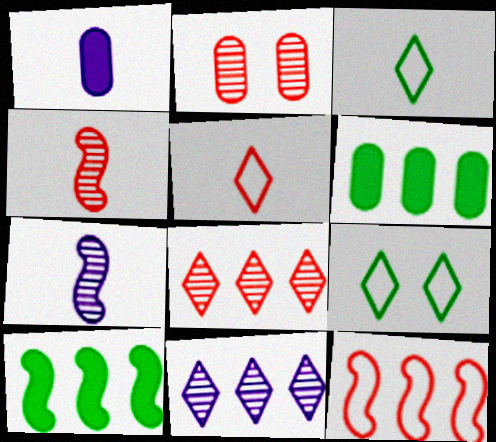[[1, 3, 4], 
[2, 4, 8], 
[6, 11, 12]]